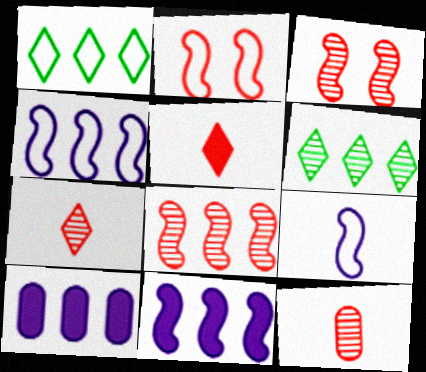[[1, 8, 10]]